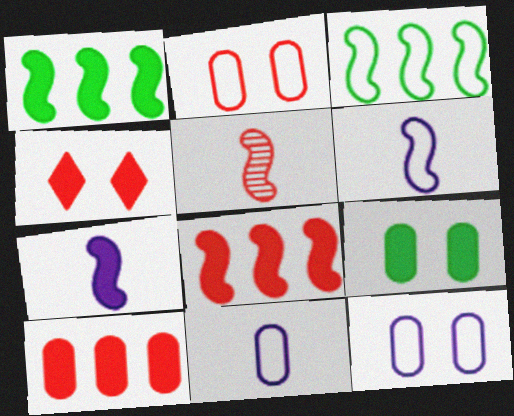[]